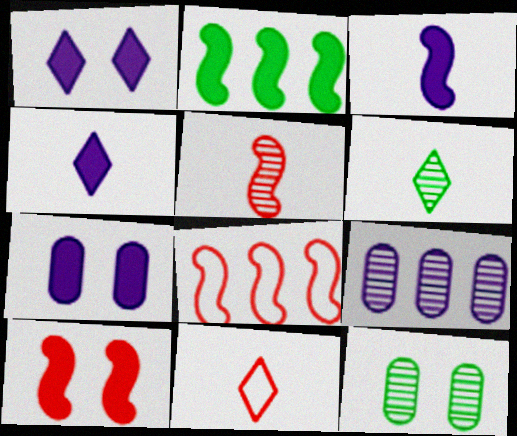[[2, 3, 10], 
[4, 6, 11], 
[4, 8, 12], 
[5, 8, 10], 
[6, 7, 8]]